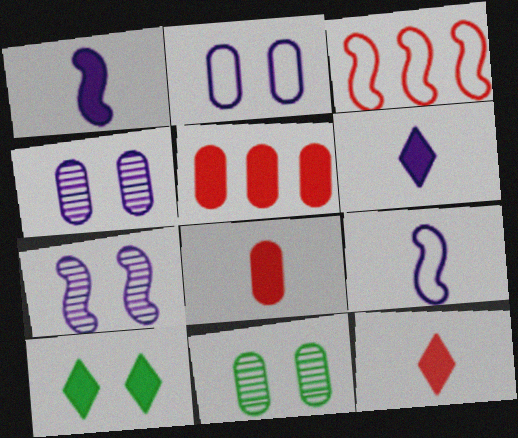[[1, 5, 10], 
[3, 6, 11]]